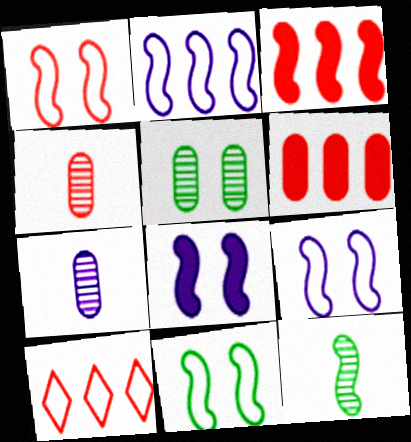[[1, 9, 11], 
[3, 9, 12]]